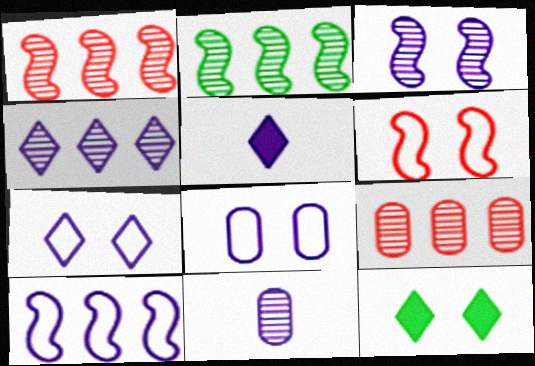[[2, 4, 9], 
[3, 4, 11], 
[4, 5, 7]]